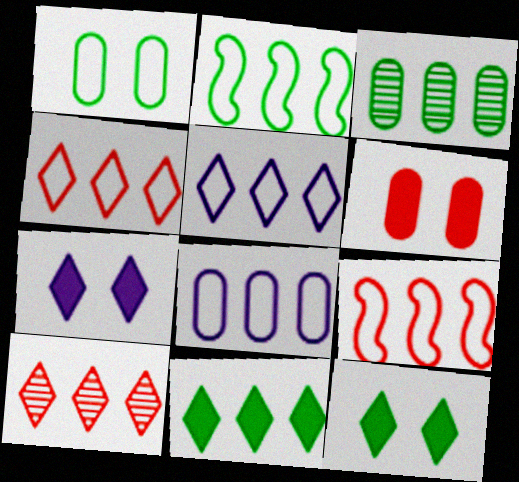[[2, 3, 11], 
[2, 4, 8], 
[5, 10, 11]]